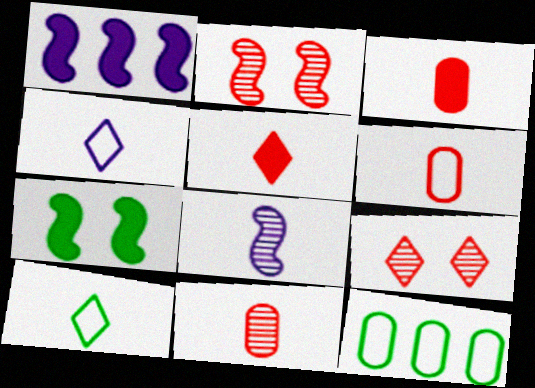[[3, 6, 11], 
[3, 8, 10]]